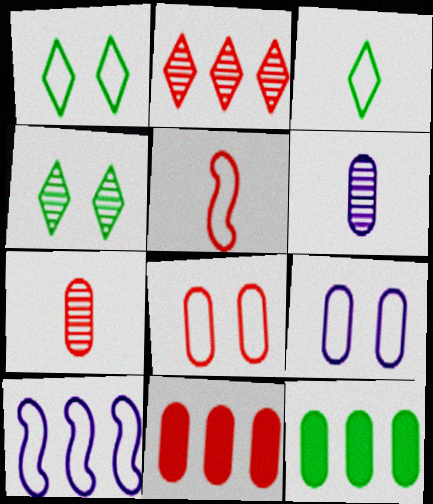[[2, 10, 12], 
[3, 8, 10], 
[6, 8, 12], 
[7, 8, 11], 
[7, 9, 12]]